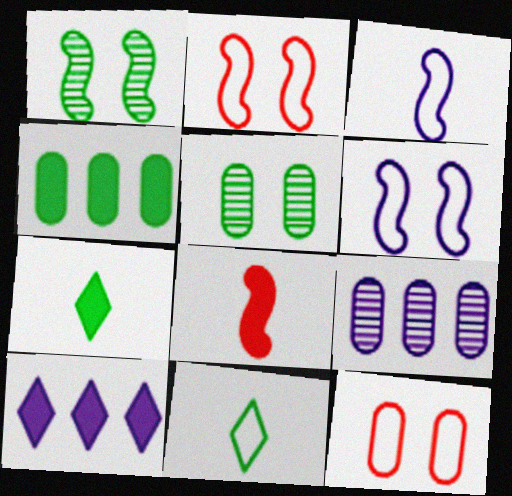[[1, 4, 11], 
[2, 7, 9]]